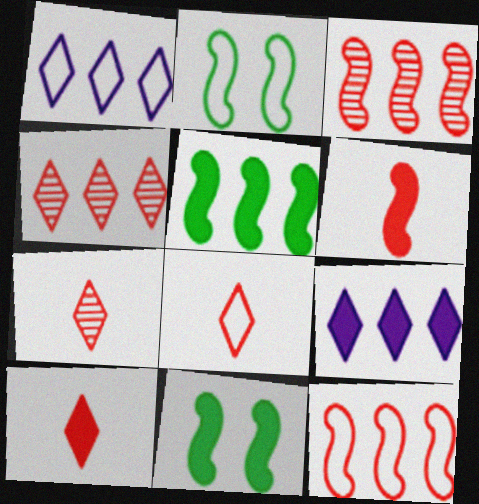[[7, 8, 10]]